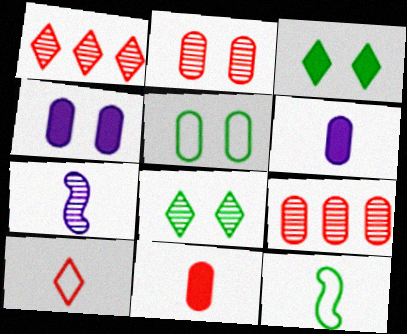[[1, 4, 12], 
[2, 4, 5], 
[5, 6, 9], 
[7, 8, 9]]